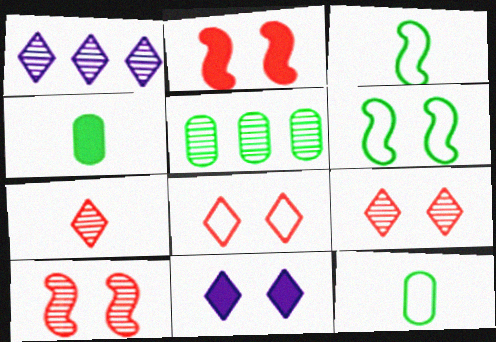[[1, 2, 12]]